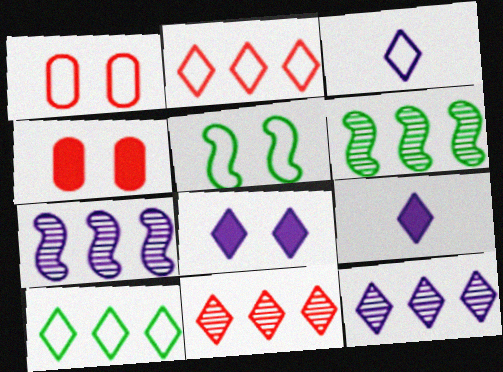[[1, 6, 9], 
[3, 4, 6], 
[3, 8, 12]]